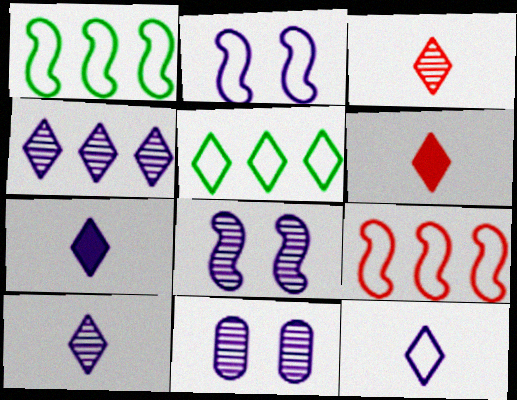[[1, 6, 11], 
[7, 10, 12]]